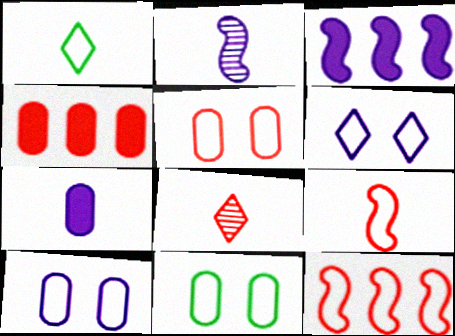[[1, 10, 12], 
[3, 8, 11], 
[5, 10, 11]]